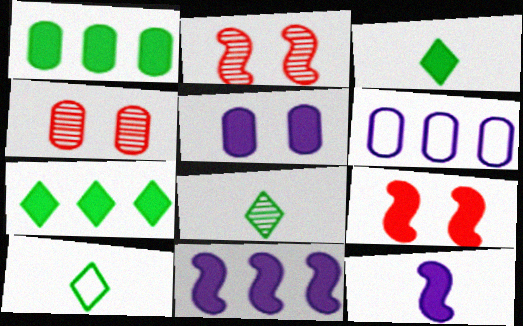[[2, 3, 6], 
[3, 8, 10], 
[4, 10, 11], 
[6, 8, 9]]